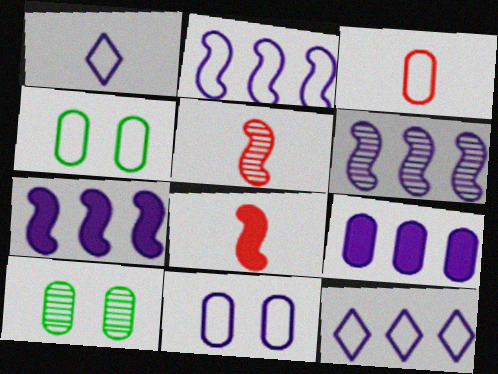[[1, 2, 11], 
[2, 6, 7], 
[3, 9, 10], 
[6, 9, 12], 
[8, 10, 12]]